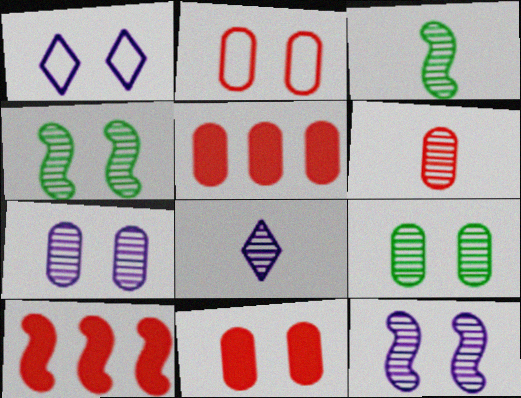[[1, 3, 5], 
[1, 4, 11], 
[2, 5, 6], 
[3, 6, 8]]